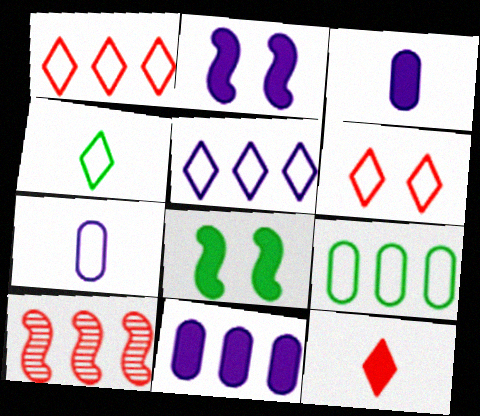[[4, 5, 6], 
[8, 11, 12]]